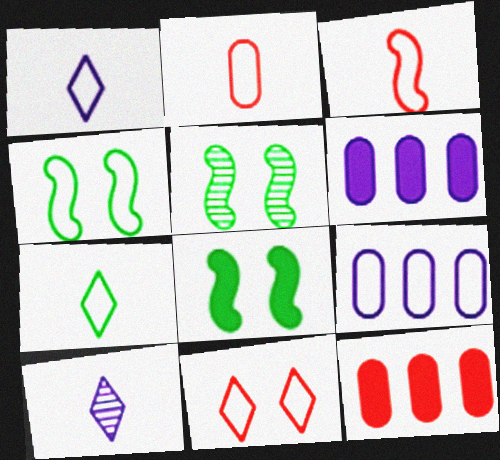[[1, 5, 12], 
[4, 5, 8], 
[4, 10, 12]]